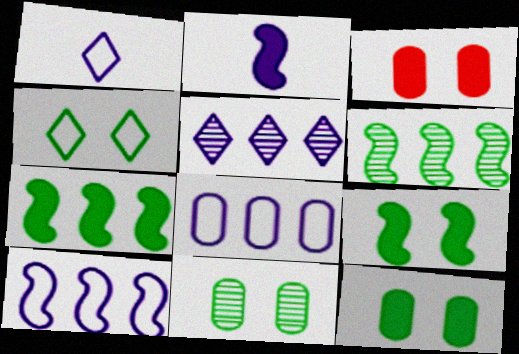[[1, 3, 6], 
[4, 9, 11]]